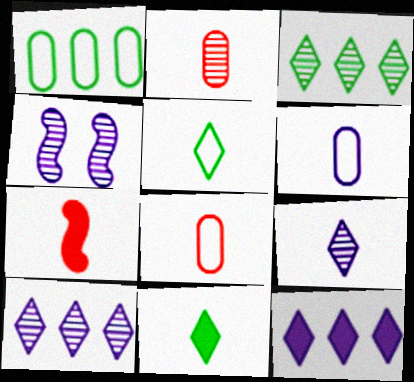[[2, 3, 4], 
[4, 6, 12]]